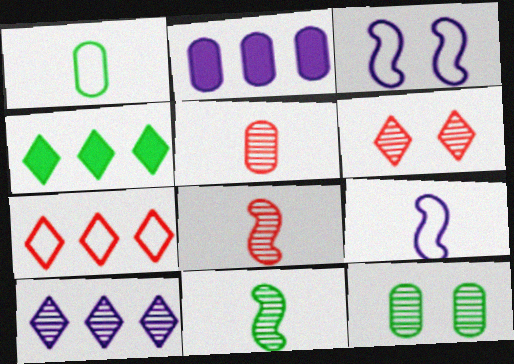[[1, 3, 7], 
[3, 4, 5], 
[4, 7, 10], 
[8, 10, 12]]